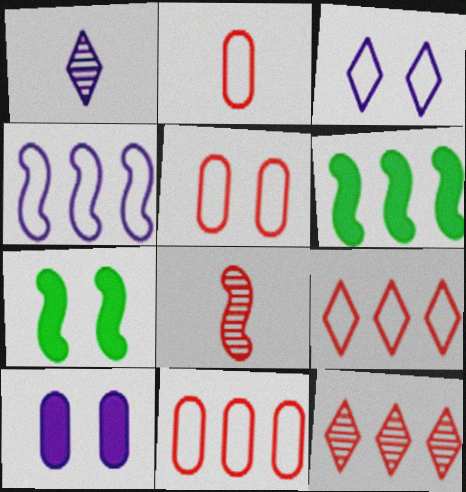[[1, 4, 10], 
[1, 5, 6], 
[1, 7, 11], 
[2, 5, 11], 
[4, 7, 8]]